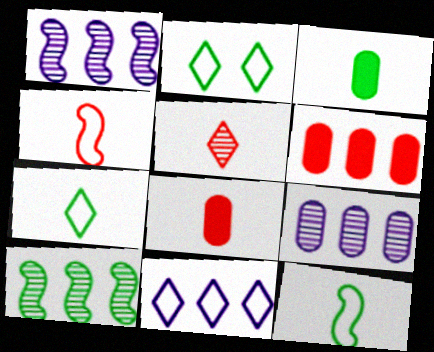[[1, 2, 8], 
[2, 3, 10], 
[4, 5, 8], 
[6, 10, 11]]